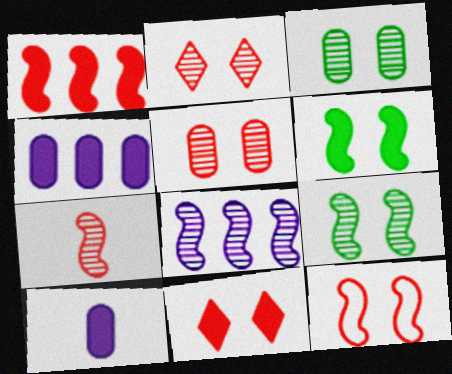[[1, 7, 12], 
[5, 11, 12], 
[7, 8, 9]]